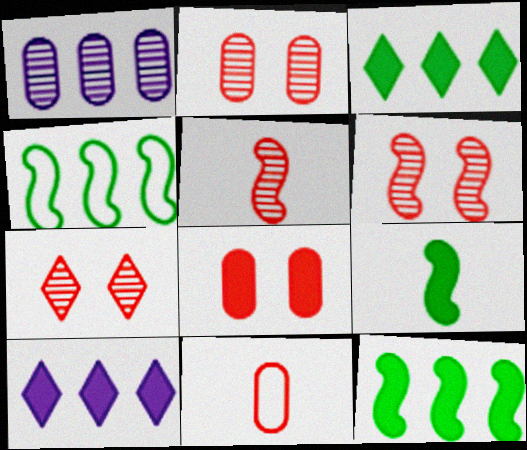[[2, 6, 7], 
[8, 9, 10]]